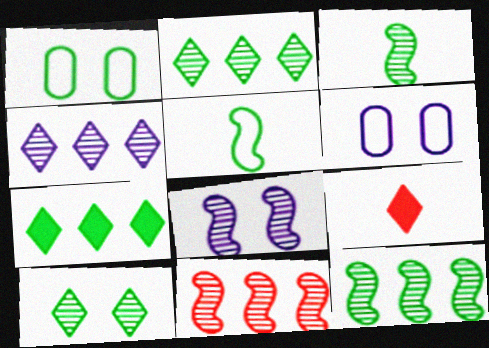[[1, 3, 7], 
[3, 8, 11], 
[6, 9, 12]]